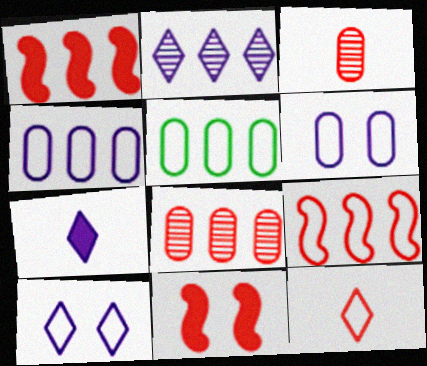[[1, 2, 5], 
[2, 7, 10], 
[8, 11, 12]]